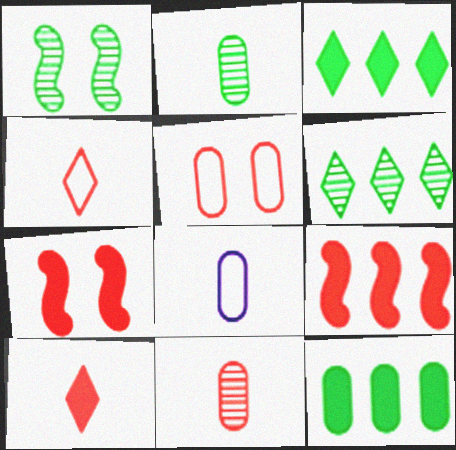[[1, 2, 6], 
[6, 7, 8]]